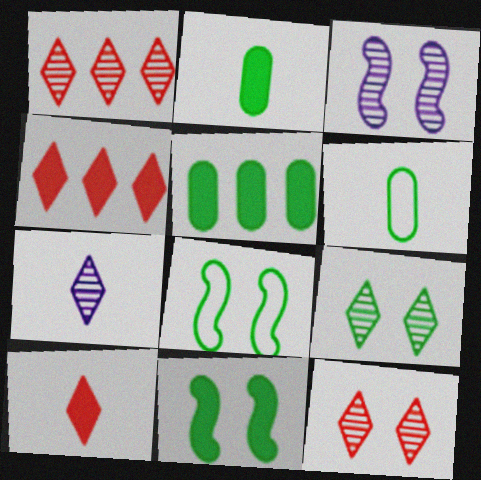[[1, 7, 9], 
[3, 4, 6]]